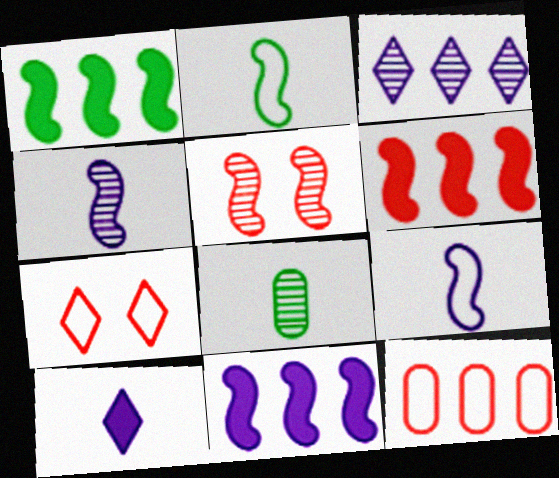[[1, 3, 12], 
[1, 5, 9], 
[1, 6, 11], 
[2, 5, 11], 
[3, 5, 8], 
[7, 8, 11]]